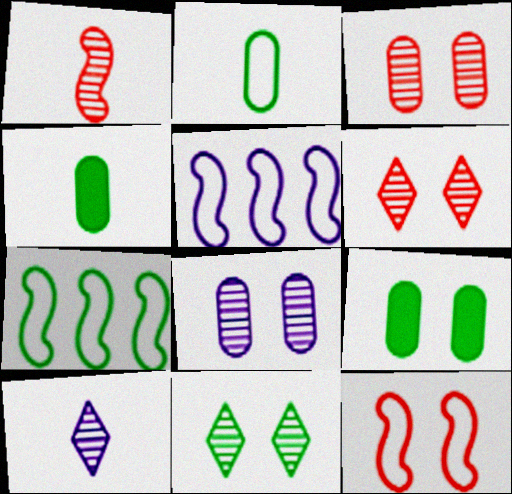[[4, 5, 6], 
[4, 7, 11]]